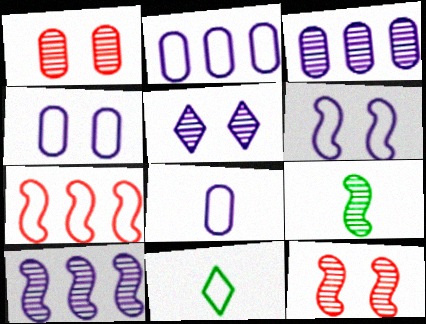[[2, 4, 8], 
[4, 7, 11], 
[9, 10, 12]]